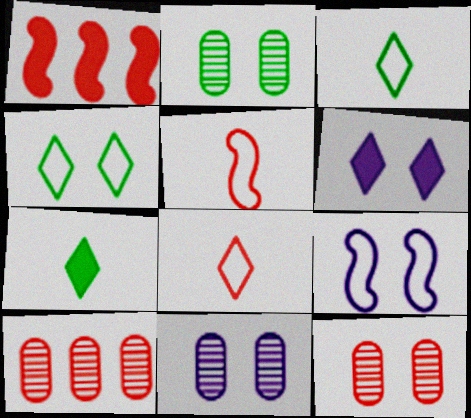[[1, 3, 11], 
[1, 8, 12], 
[2, 11, 12], 
[6, 9, 11], 
[7, 9, 10]]